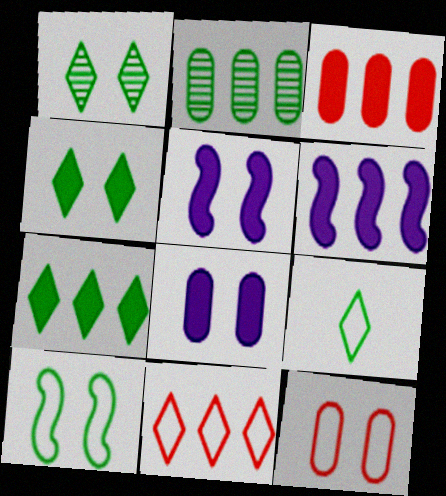[[1, 5, 12], 
[1, 7, 9], 
[2, 6, 11], 
[3, 6, 7]]